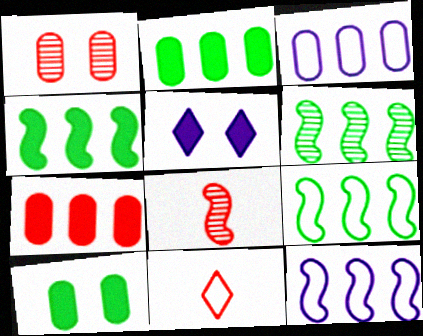[[4, 6, 9]]